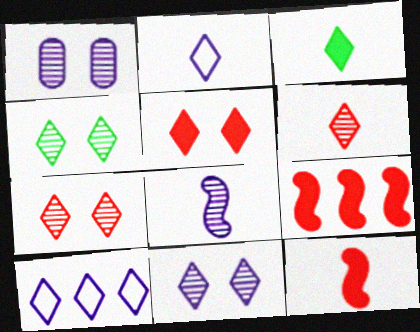[[2, 3, 6], 
[3, 7, 10], 
[4, 7, 11]]